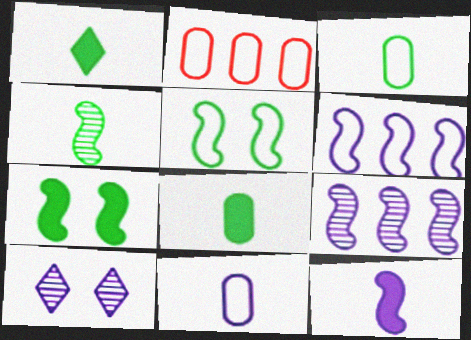[[1, 3, 4]]